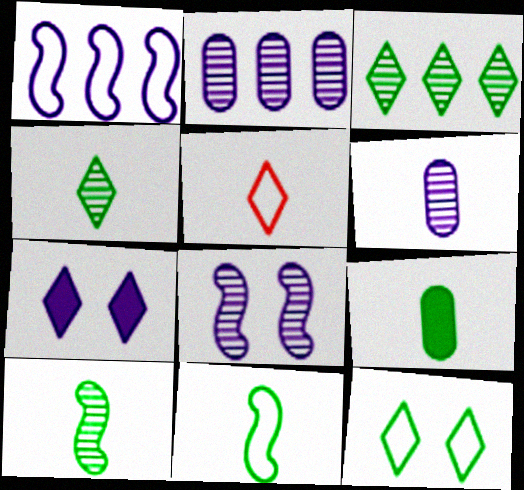[[1, 6, 7], 
[3, 5, 7], 
[4, 9, 11]]